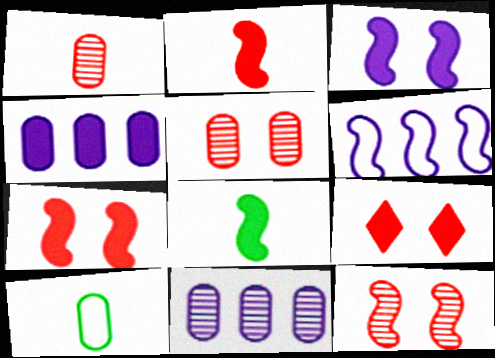[[4, 5, 10], 
[4, 8, 9], 
[6, 8, 12]]